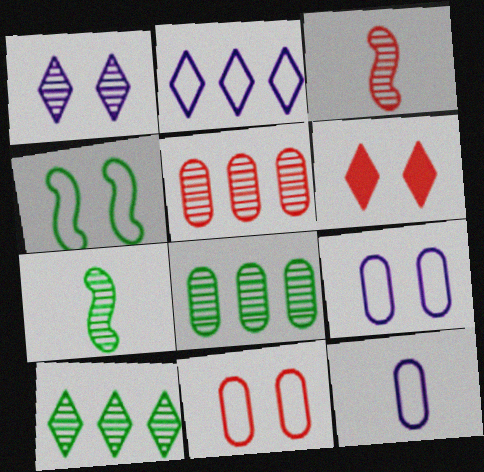[[1, 3, 8], 
[1, 5, 7]]